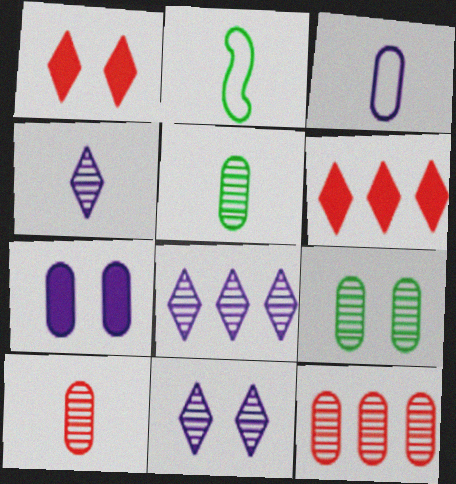[[4, 8, 11]]